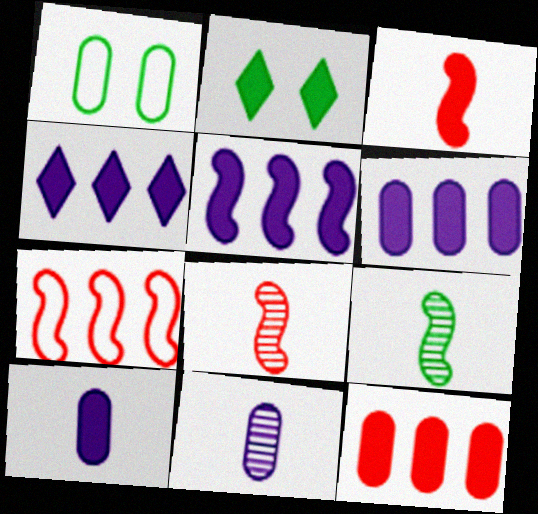[[1, 4, 8], 
[1, 11, 12], 
[2, 3, 6], 
[2, 7, 11], 
[4, 5, 6]]